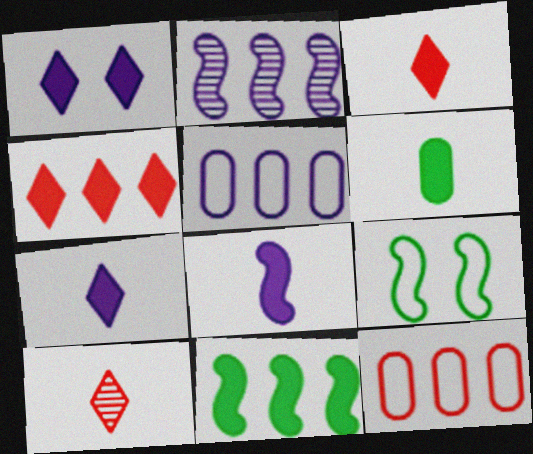[[3, 6, 8]]